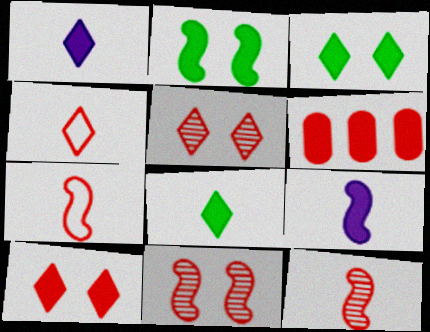[[1, 2, 6], 
[3, 6, 9], 
[4, 6, 11], 
[5, 6, 7]]